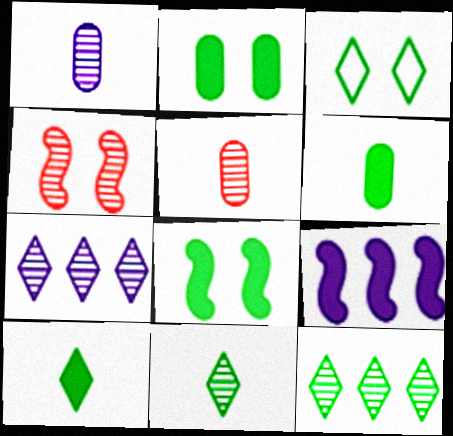[[1, 4, 12], 
[3, 5, 9], 
[3, 10, 12]]